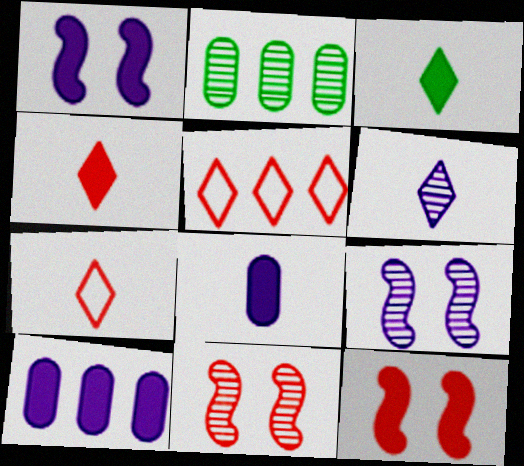[[1, 2, 7], 
[2, 6, 11], 
[3, 6, 7], 
[3, 10, 12]]